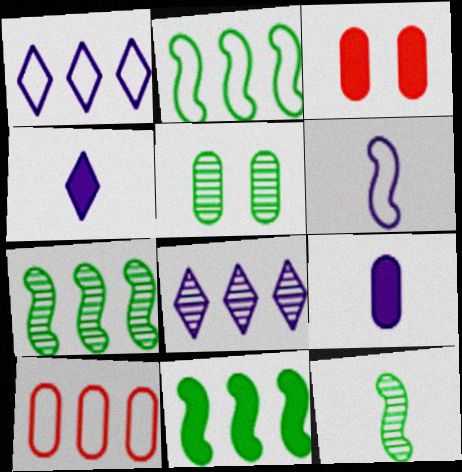[[1, 2, 10], 
[1, 3, 12], 
[2, 7, 11], 
[3, 4, 11], 
[5, 9, 10], 
[8, 10, 11]]